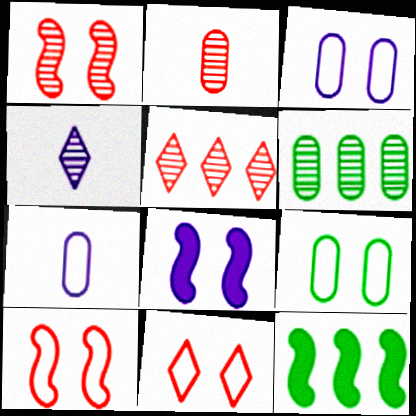[[1, 2, 5], 
[1, 4, 6]]